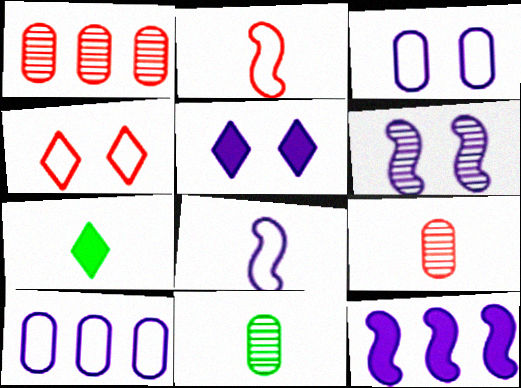[[3, 5, 6], 
[4, 11, 12], 
[6, 8, 12], 
[7, 8, 9]]